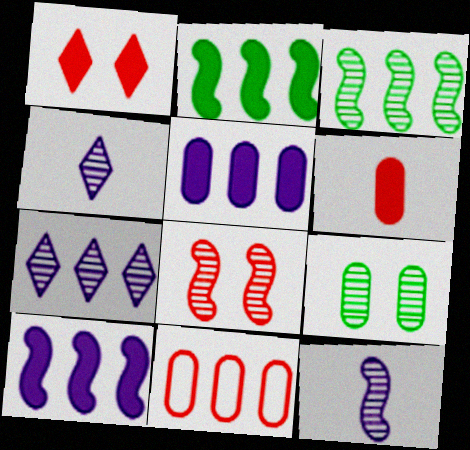[[2, 7, 11], 
[3, 8, 12]]